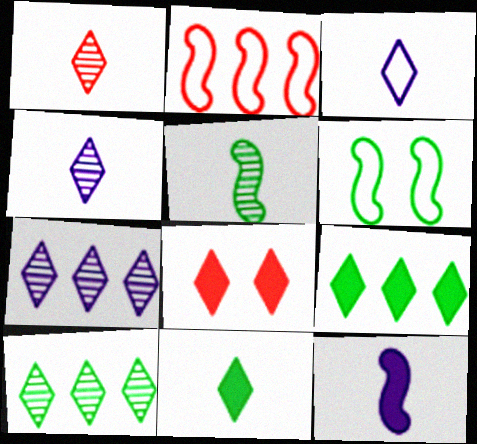[[1, 3, 11], 
[3, 8, 10]]